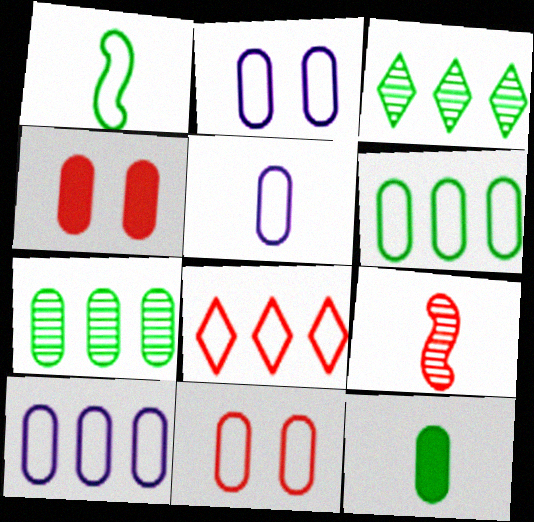[[1, 2, 8], 
[2, 5, 10], 
[4, 5, 7], 
[4, 8, 9], 
[5, 6, 11]]